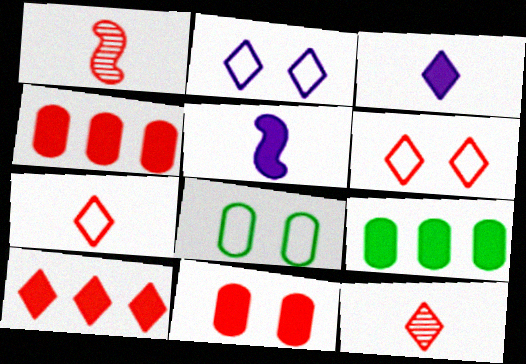[[1, 2, 9], 
[1, 4, 6], 
[6, 10, 12]]